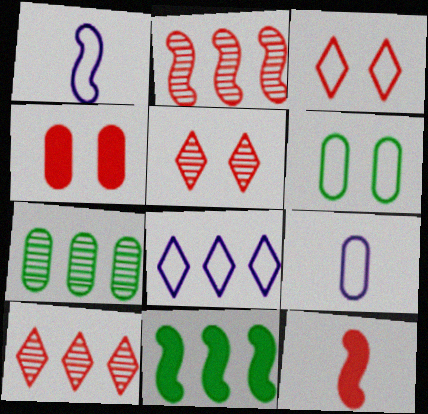[[4, 7, 9], 
[5, 9, 11]]